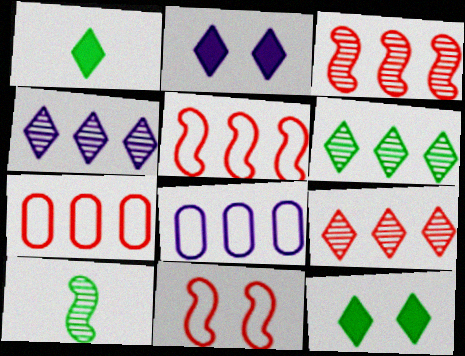[[2, 7, 10], 
[4, 6, 9]]